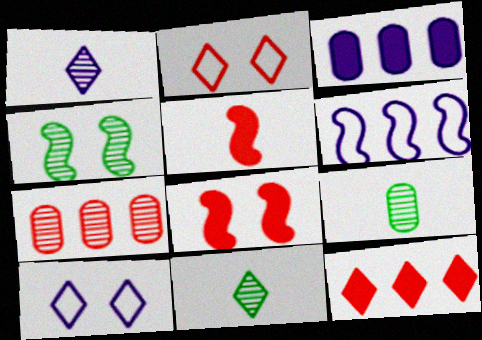[[1, 4, 7], 
[2, 5, 7], 
[4, 5, 6], 
[10, 11, 12]]